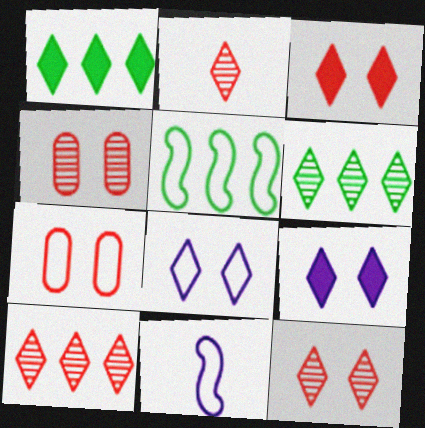[[1, 2, 8], 
[1, 4, 11], 
[2, 10, 12]]